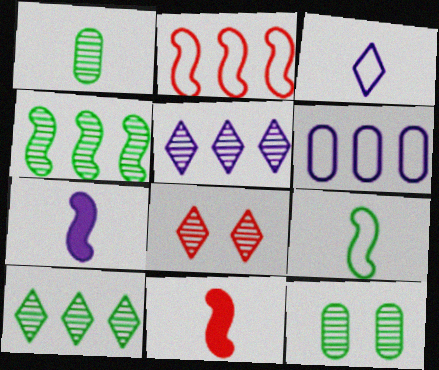[[1, 3, 11]]